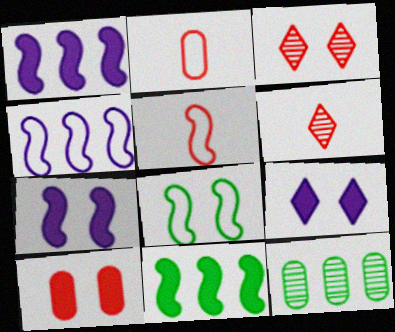[[4, 5, 8], 
[5, 9, 12]]